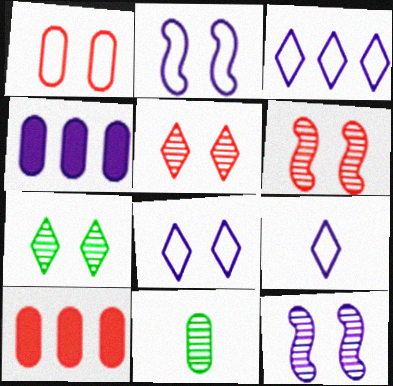[[1, 4, 11], 
[3, 8, 9], 
[4, 9, 12]]